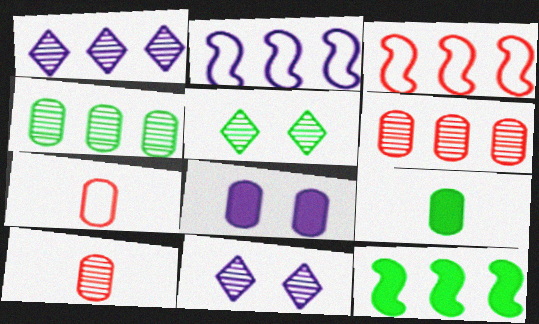[[3, 9, 11], 
[4, 7, 8], 
[7, 11, 12]]